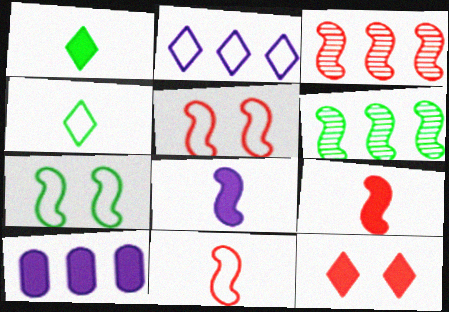[[3, 5, 9], 
[3, 7, 8], 
[5, 6, 8]]